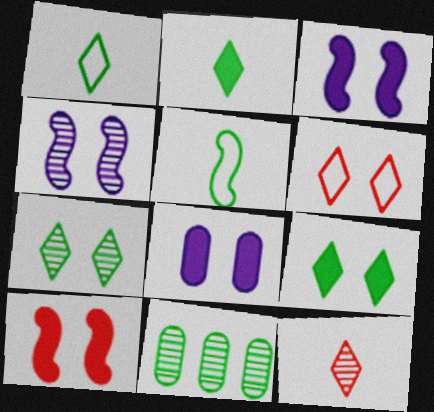[[4, 11, 12], 
[5, 9, 11], 
[8, 9, 10]]